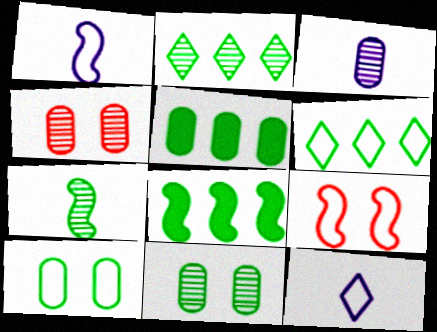[[2, 7, 11], 
[4, 8, 12]]